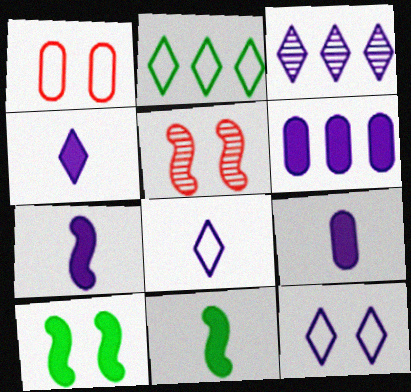[[1, 3, 11], 
[2, 5, 9], 
[3, 4, 12], 
[4, 7, 9]]